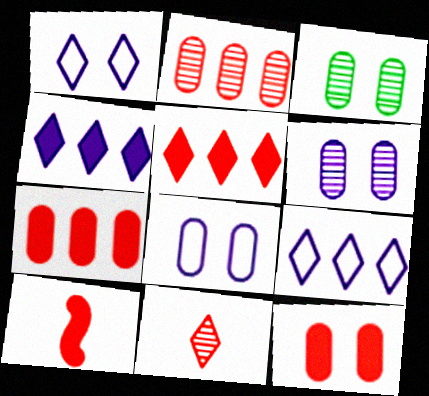[[3, 8, 12], 
[3, 9, 10], 
[5, 10, 12]]